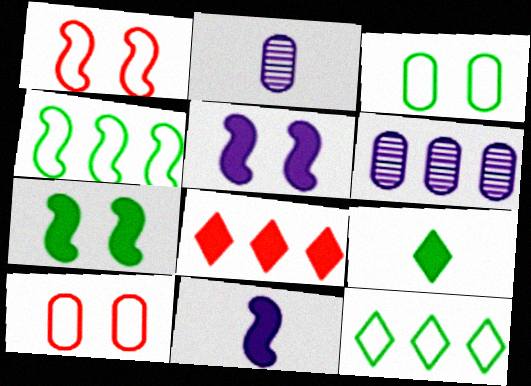[[1, 6, 9], 
[4, 6, 8]]